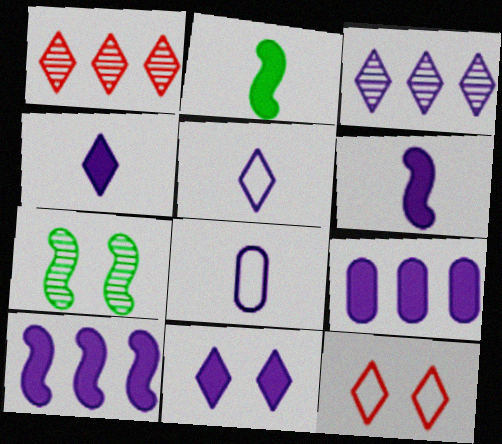[[3, 5, 11], 
[6, 9, 11]]